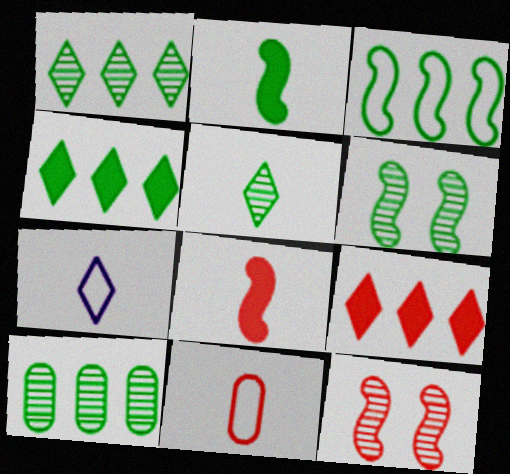[[2, 3, 6], 
[3, 4, 10], 
[5, 6, 10], 
[9, 11, 12]]